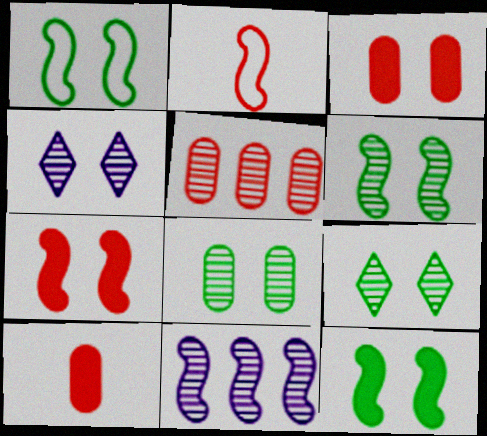[[1, 3, 4], 
[1, 6, 12], 
[2, 11, 12], 
[6, 8, 9]]